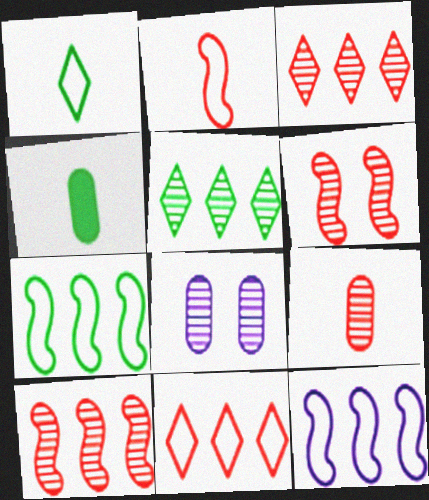[[3, 6, 9]]